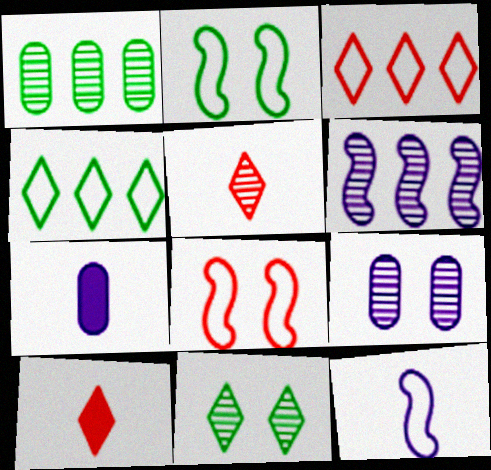[]